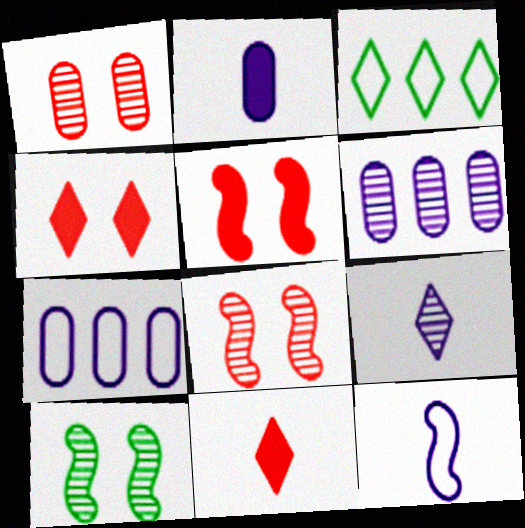[[2, 3, 8], 
[2, 9, 12], 
[3, 4, 9], 
[7, 10, 11]]